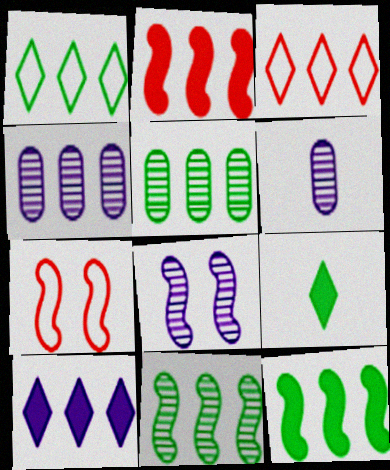[[1, 2, 4], 
[1, 5, 12], 
[3, 4, 12], 
[4, 7, 9]]